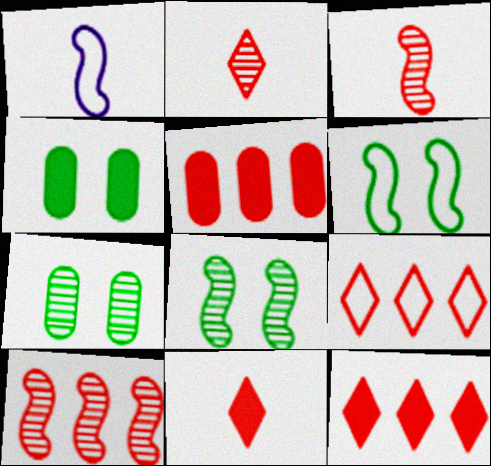[[1, 7, 12], 
[5, 9, 10]]